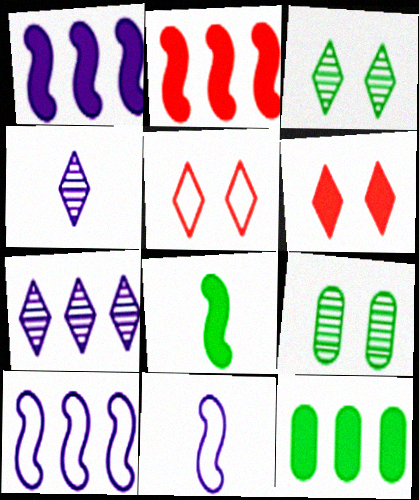[]